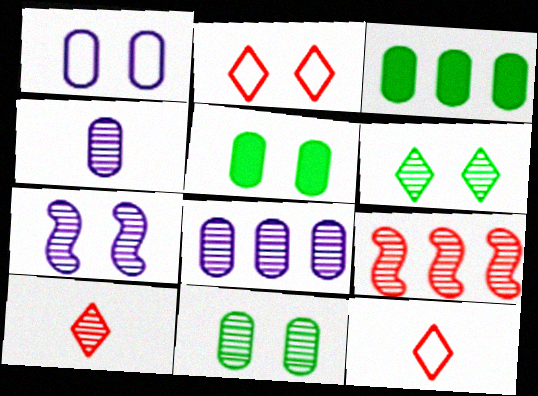[[2, 5, 7], 
[3, 7, 12], 
[4, 6, 9]]